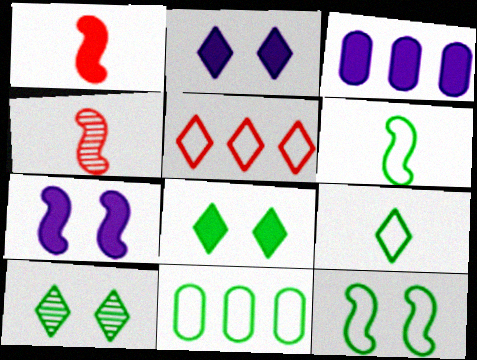[[1, 3, 8], 
[2, 4, 11], 
[9, 11, 12]]